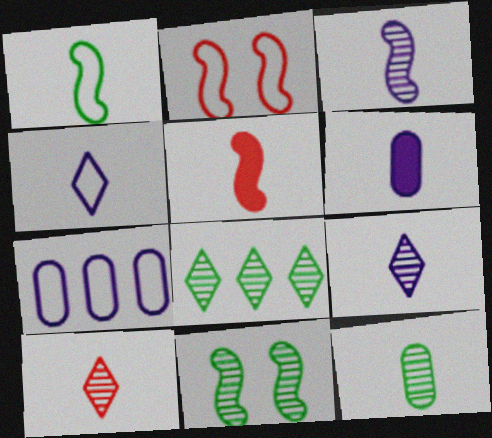[[1, 3, 5], 
[1, 6, 10], 
[2, 6, 8], 
[3, 4, 6], 
[3, 10, 12], 
[4, 5, 12], 
[8, 11, 12]]